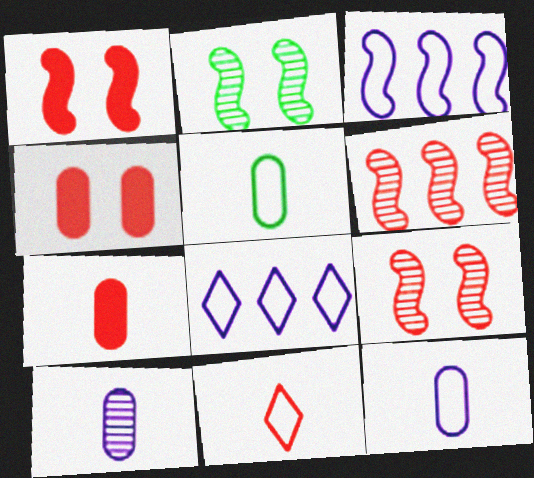[[2, 7, 8], 
[4, 6, 11], 
[5, 7, 10]]